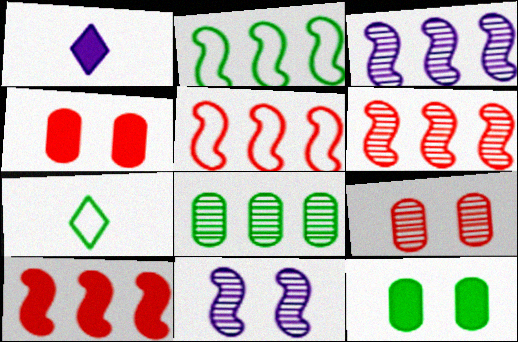[[1, 2, 9], 
[1, 10, 12], 
[2, 3, 10], 
[3, 4, 7], 
[5, 6, 10]]